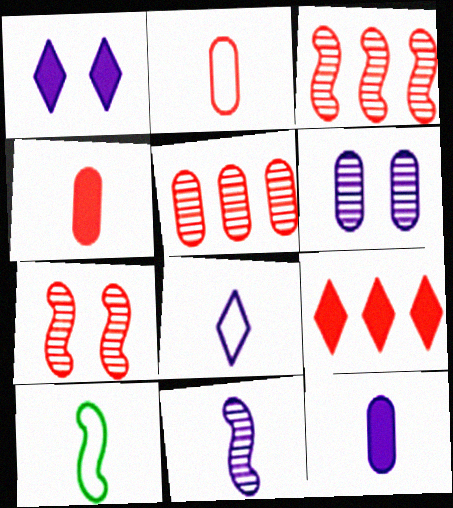[[1, 5, 10], 
[2, 7, 9], 
[2, 8, 10], 
[6, 9, 10], 
[8, 11, 12]]